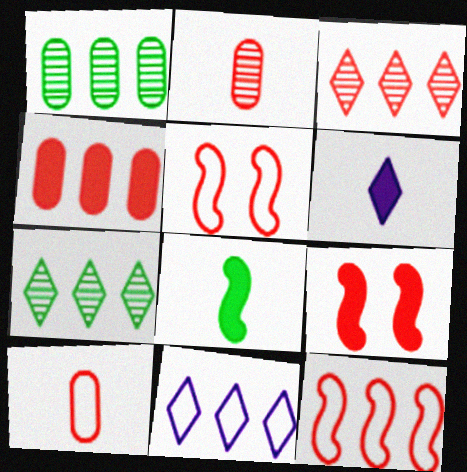[[1, 5, 6], 
[3, 4, 12], 
[3, 9, 10]]